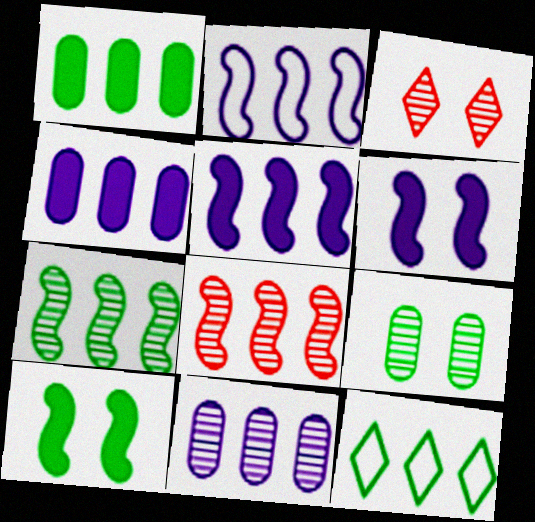[[1, 7, 12], 
[4, 8, 12]]